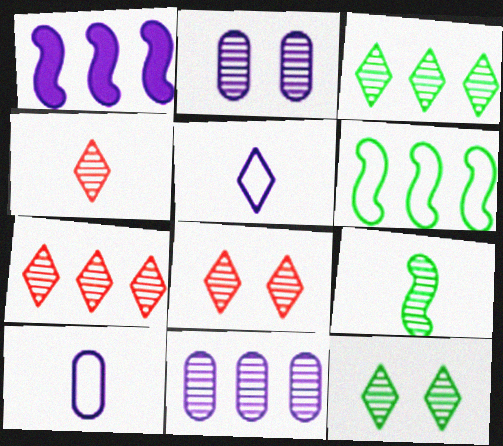[[1, 2, 5], 
[2, 7, 9], 
[4, 7, 8], 
[8, 9, 11]]